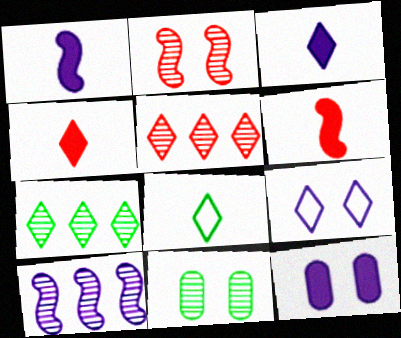[[4, 7, 9]]